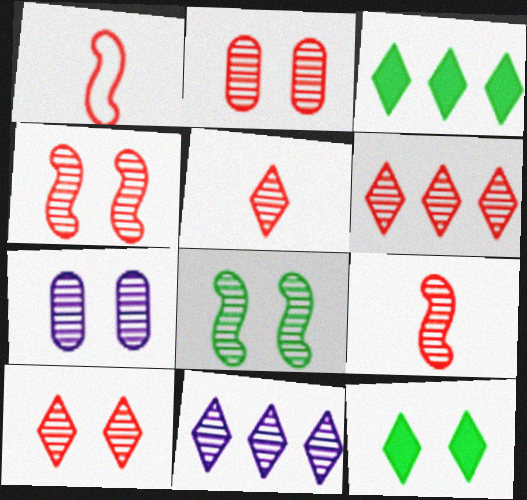[[1, 3, 7], 
[2, 4, 10], 
[2, 6, 9], 
[5, 6, 10], 
[7, 8, 10]]